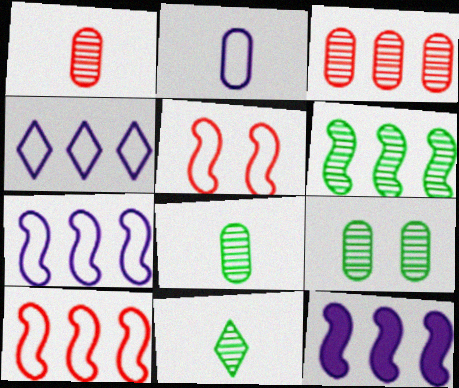[[6, 9, 11], 
[6, 10, 12]]